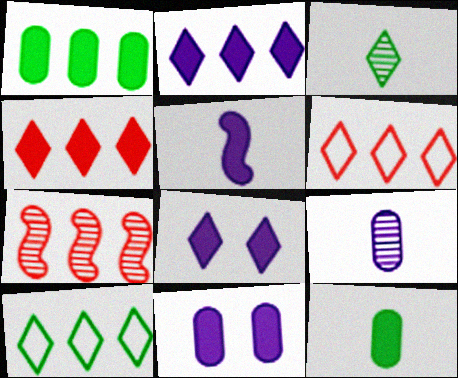[[2, 5, 11], 
[3, 6, 8]]